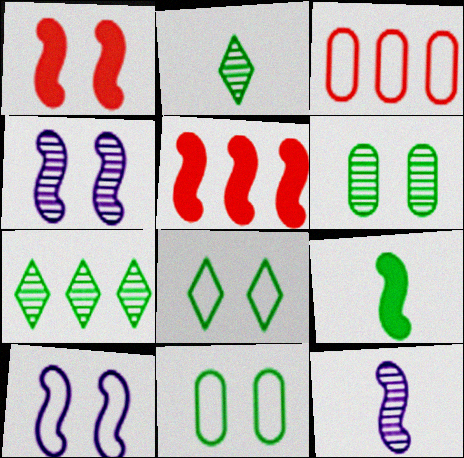[[7, 9, 11]]